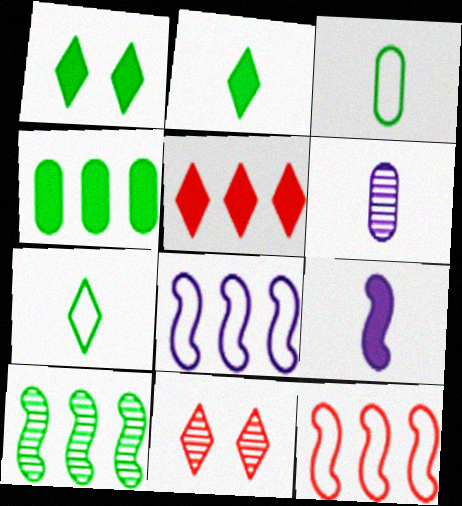[[1, 3, 10], 
[1, 6, 12], 
[6, 10, 11]]